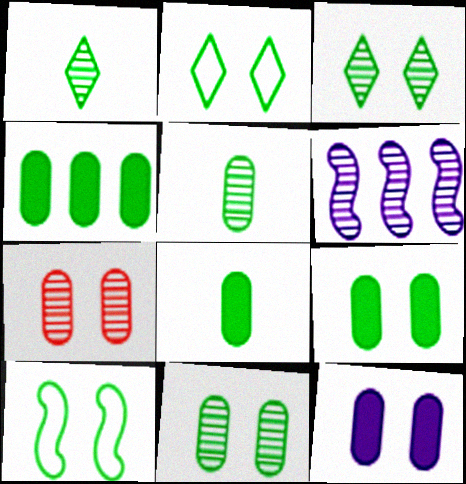[[1, 4, 10], 
[1, 6, 7], 
[3, 9, 10], 
[4, 8, 9]]